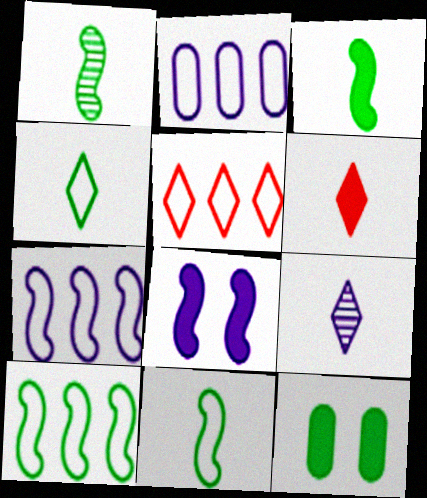[[1, 3, 11], 
[2, 5, 10], 
[2, 8, 9], 
[4, 6, 9]]